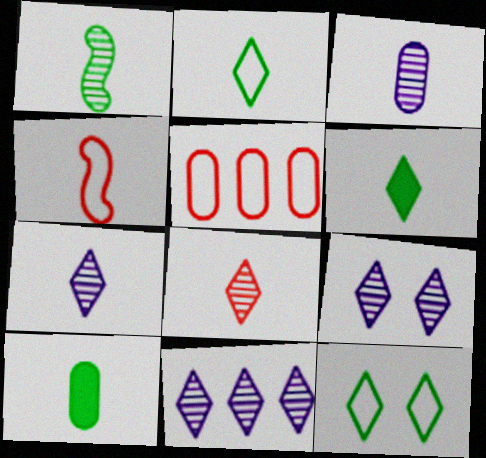[[1, 2, 10], 
[1, 3, 8], 
[3, 4, 6], 
[4, 7, 10], 
[7, 9, 11]]